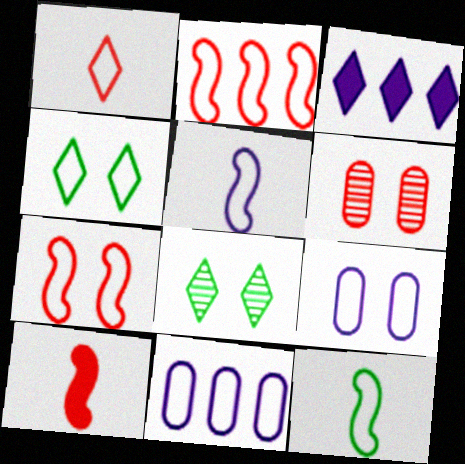[[1, 3, 8], 
[3, 6, 12], 
[4, 7, 9], 
[8, 10, 11]]